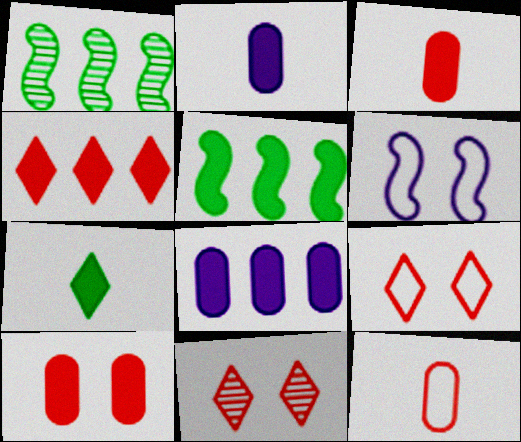[[1, 2, 9], 
[4, 5, 8]]